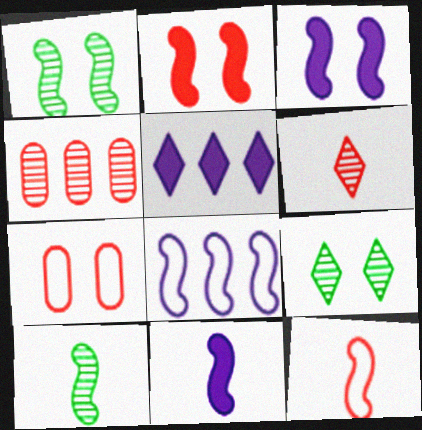[[2, 8, 10], 
[3, 7, 9], 
[5, 7, 10], 
[10, 11, 12]]